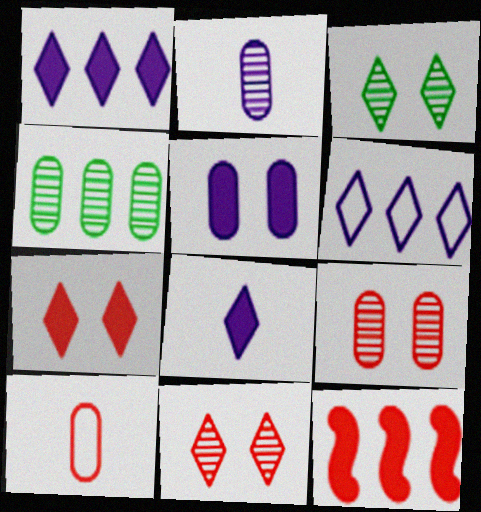[[2, 4, 9], 
[4, 5, 10], 
[4, 6, 12], 
[10, 11, 12]]